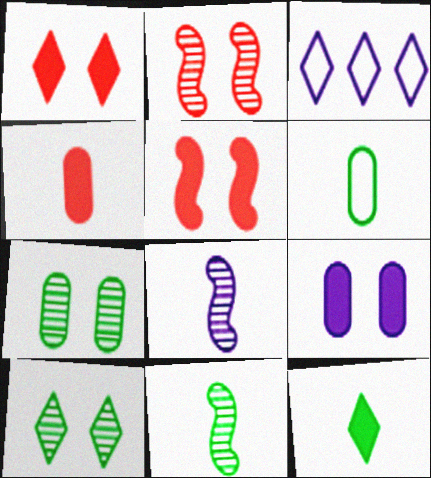[[3, 8, 9], 
[6, 11, 12]]